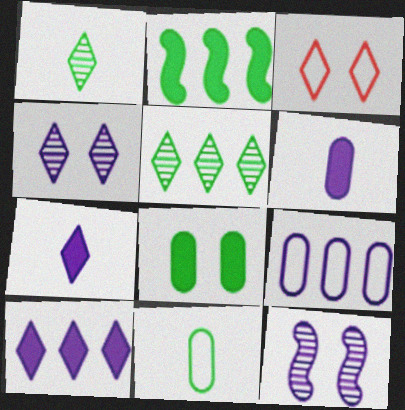[[1, 3, 10], 
[3, 5, 7], 
[3, 8, 12], 
[7, 9, 12]]